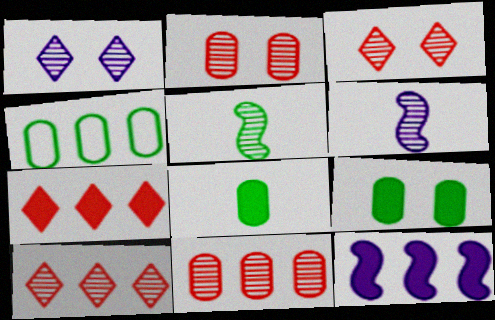[[1, 5, 11], 
[4, 10, 12]]